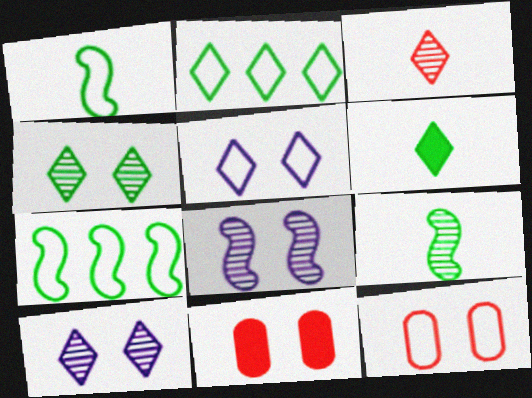[[2, 4, 6]]